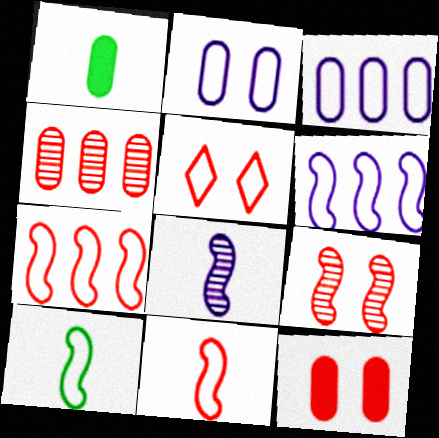[[1, 2, 4], 
[3, 5, 10], 
[5, 9, 12]]